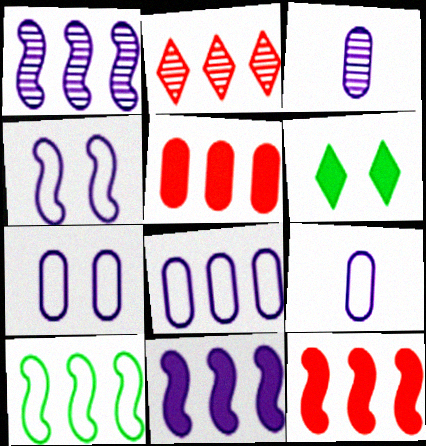[[1, 10, 12], 
[7, 8, 9]]